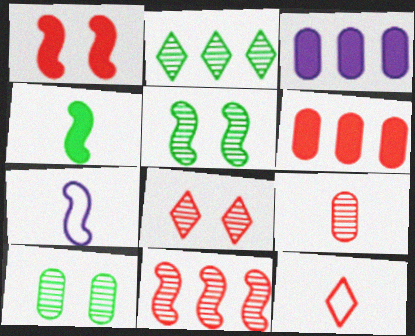[[3, 5, 12], 
[8, 9, 11]]